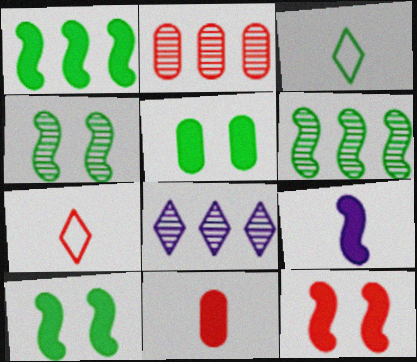[[1, 9, 12], 
[2, 6, 8], 
[2, 7, 12], 
[3, 5, 6]]